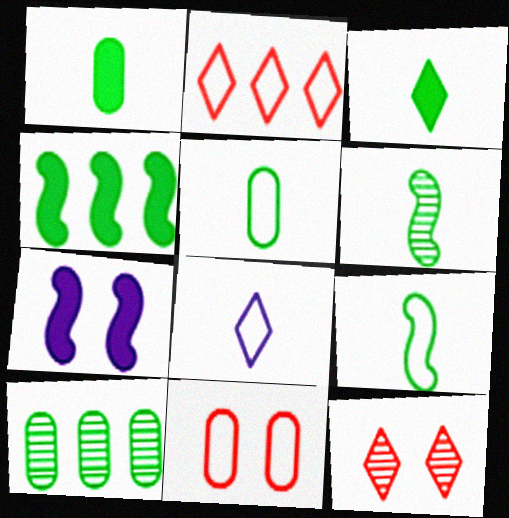[[3, 5, 6]]